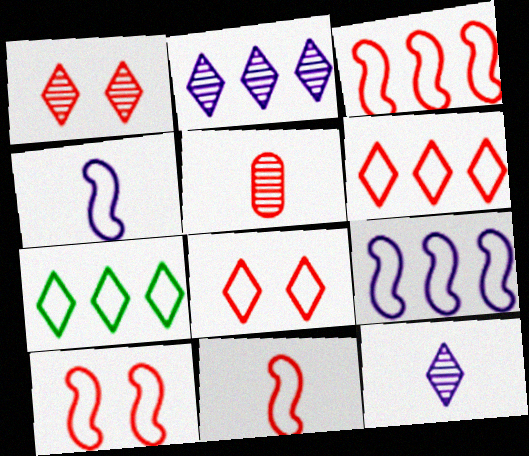[[3, 10, 11]]